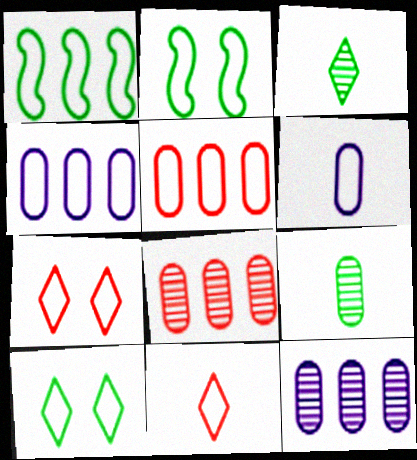[[1, 6, 7], 
[2, 4, 11]]